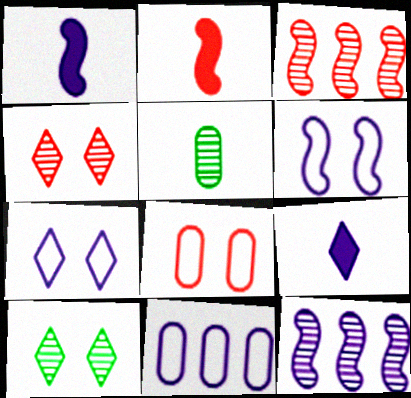[[1, 6, 12], 
[2, 10, 11], 
[4, 5, 12]]